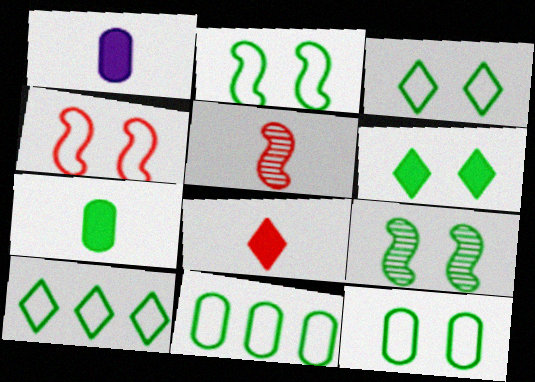[[2, 3, 12], 
[6, 9, 12], 
[7, 9, 10]]